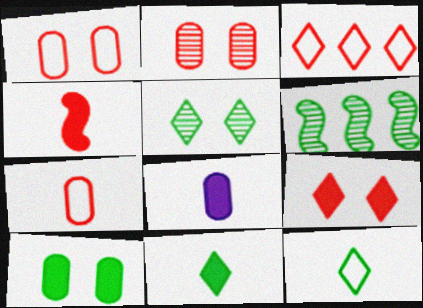[[2, 3, 4], 
[4, 8, 11], 
[6, 10, 12]]